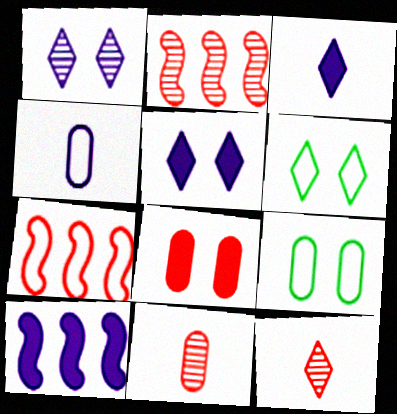[[1, 4, 10], 
[2, 3, 9], 
[4, 6, 7], 
[6, 10, 11], 
[7, 8, 12], 
[9, 10, 12]]